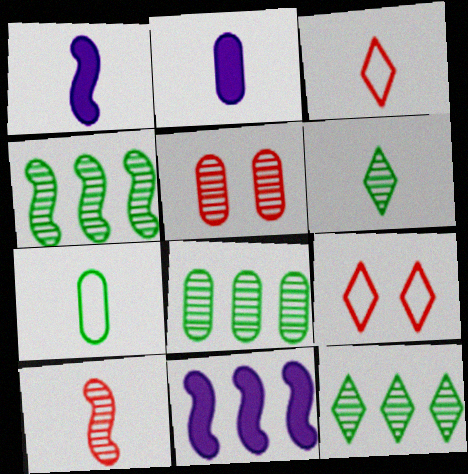[[1, 8, 9], 
[2, 4, 9], 
[4, 8, 12]]